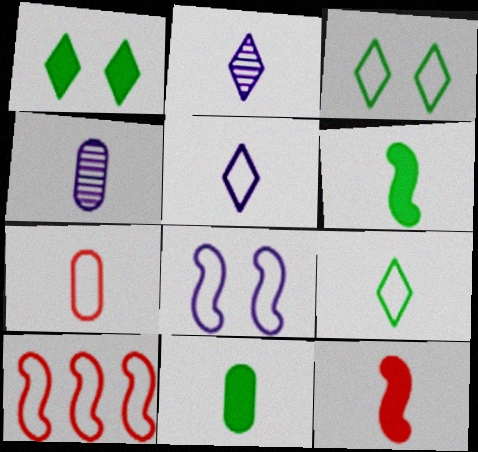[[1, 4, 10], 
[2, 6, 7], 
[4, 7, 11], 
[4, 9, 12]]